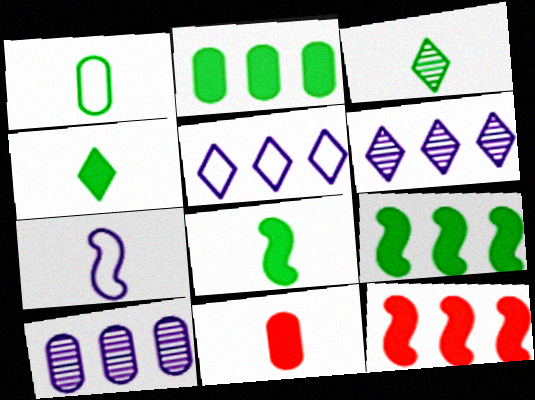[[1, 3, 8], 
[3, 7, 11]]